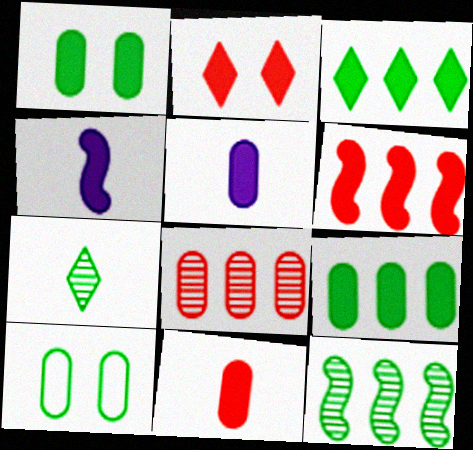[[2, 4, 9], 
[2, 6, 11], 
[5, 8, 10]]